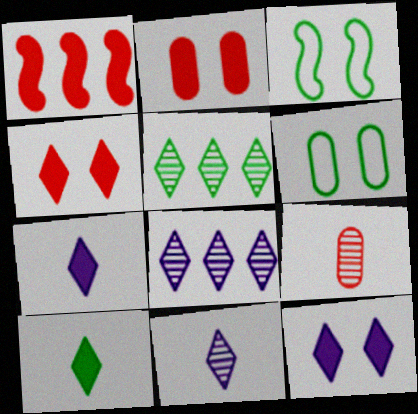[[1, 6, 11]]